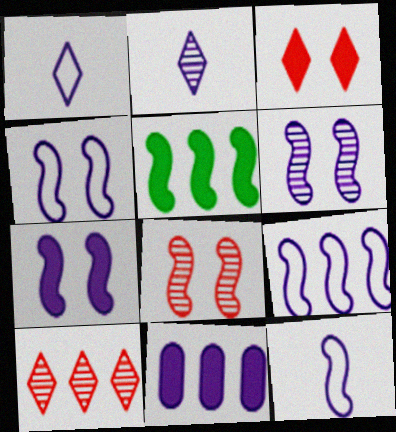[[1, 6, 11], 
[2, 4, 11], 
[4, 6, 7], 
[4, 9, 12], 
[5, 8, 12]]